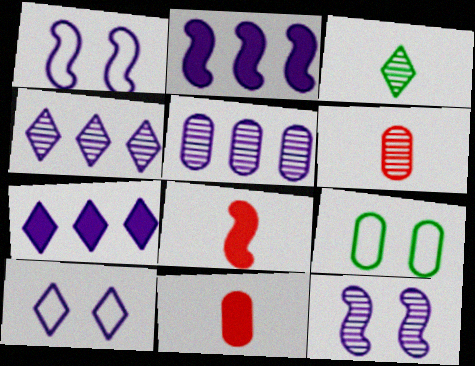[[4, 8, 9], 
[5, 9, 11]]